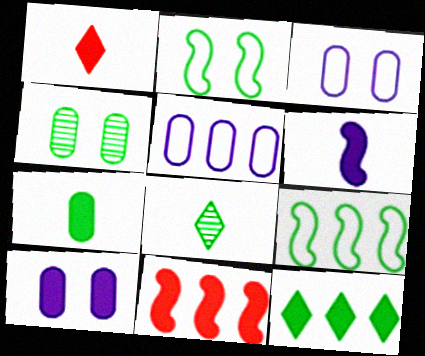[[1, 6, 7], 
[3, 8, 11]]